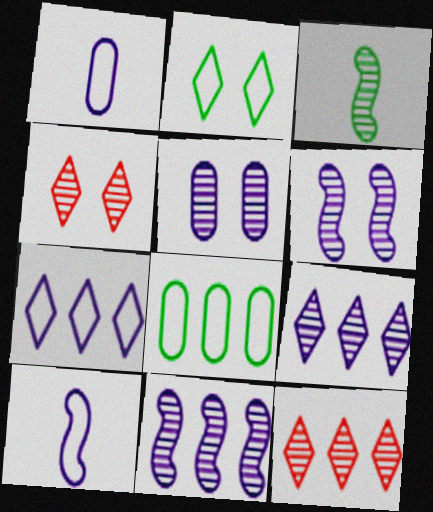[[3, 5, 12]]